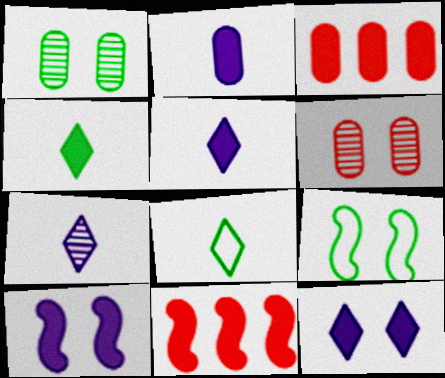[[3, 4, 10], 
[3, 7, 9], 
[6, 9, 12]]